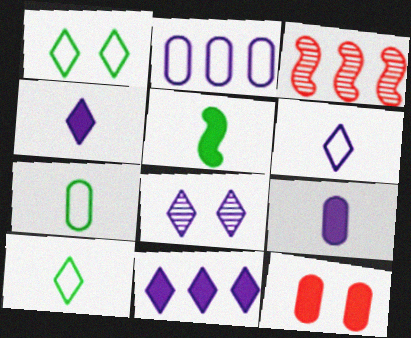[[1, 3, 9], 
[5, 11, 12], 
[6, 8, 11]]